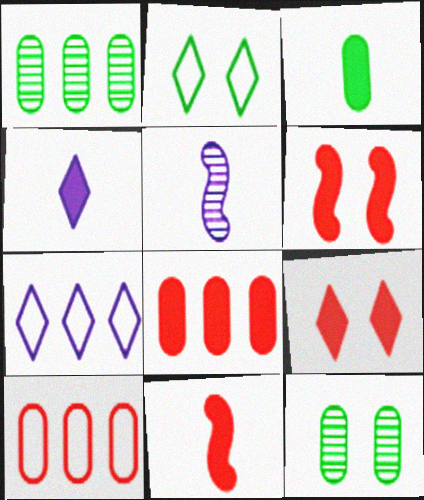[[2, 5, 8], 
[3, 4, 11], 
[7, 11, 12], 
[8, 9, 11]]